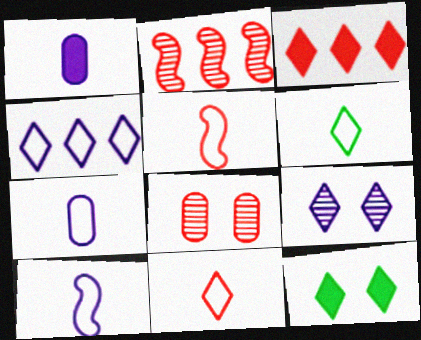[[2, 7, 12], 
[3, 5, 8], 
[3, 6, 9], 
[5, 6, 7]]